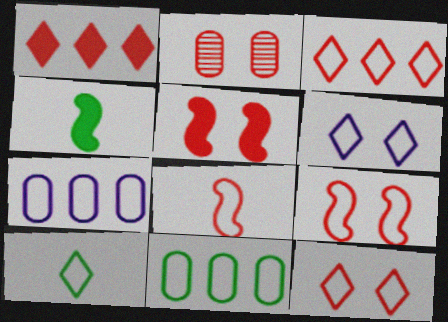[[1, 2, 8], 
[2, 5, 12], 
[3, 6, 10], 
[6, 8, 11], 
[7, 9, 10]]